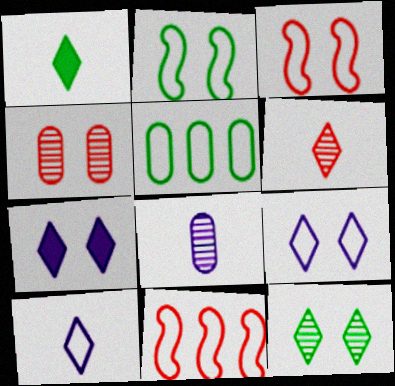[[1, 6, 10], 
[2, 4, 7], 
[3, 5, 10]]